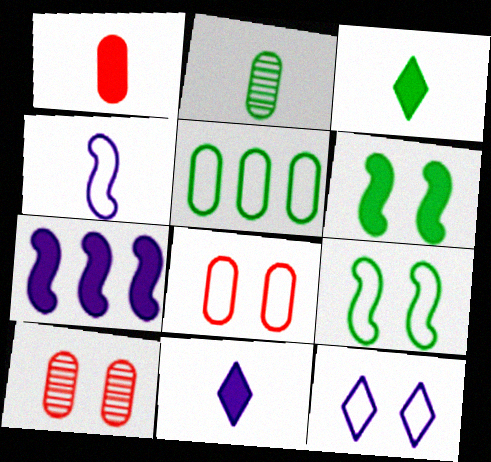[[6, 10, 12], 
[8, 9, 12]]